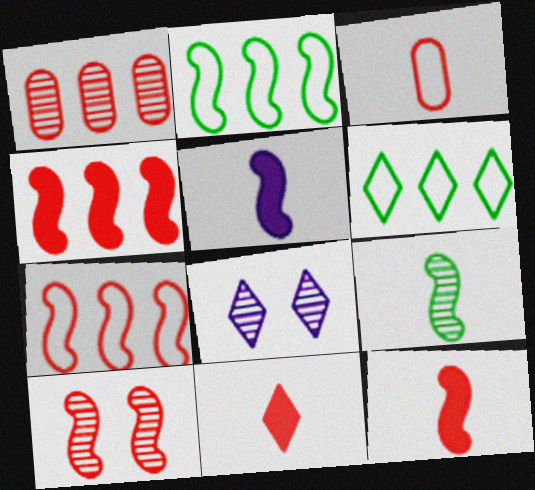[[1, 8, 9], 
[2, 5, 10], 
[6, 8, 11], 
[7, 10, 12]]